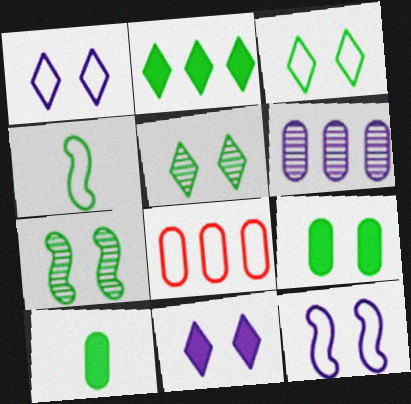[[1, 4, 8], 
[3, 7, 9]]